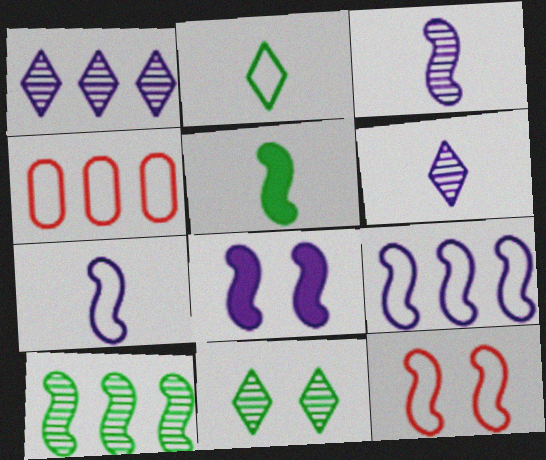[[3, 8, 9]]